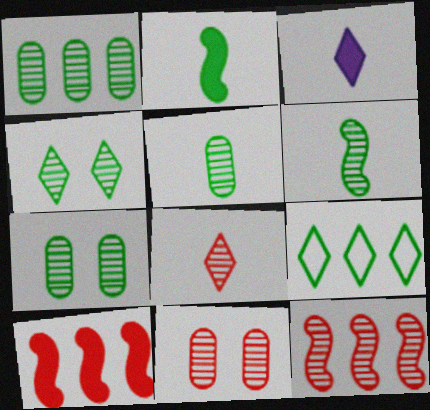[[1, 4, 6], 
[1, 5, 7], 
[2, 7, 9], 
[8, 11, 12]]